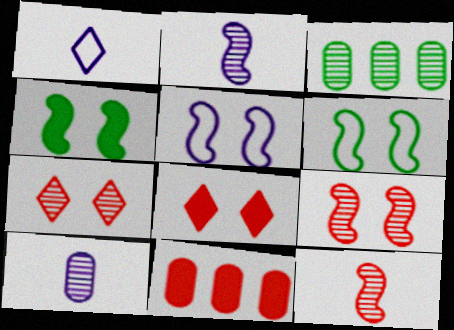[[2, 3, 7], 
[4, 5, 9]]